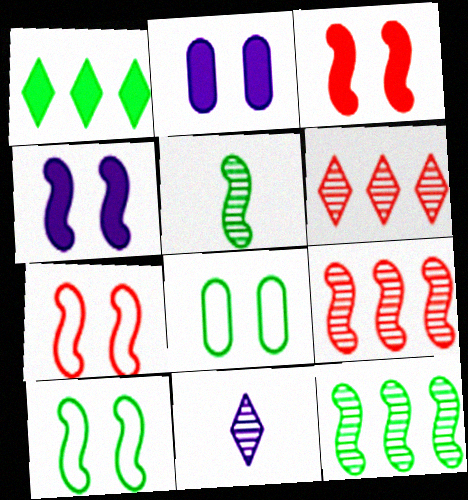[[1, 5, 8]]